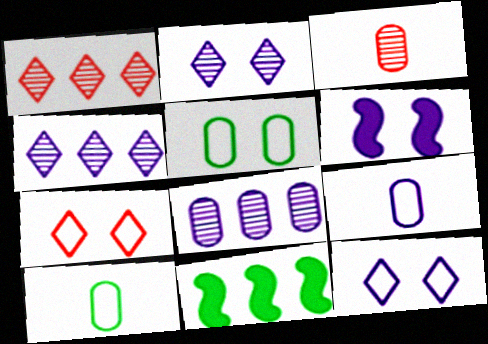[[1, 6, 10], 
[3, 11, 12], 
[4, 6, 9]]